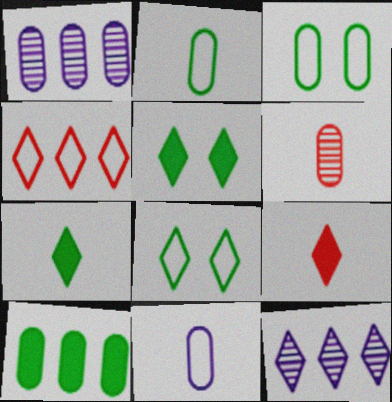[[8, 9, 12]]